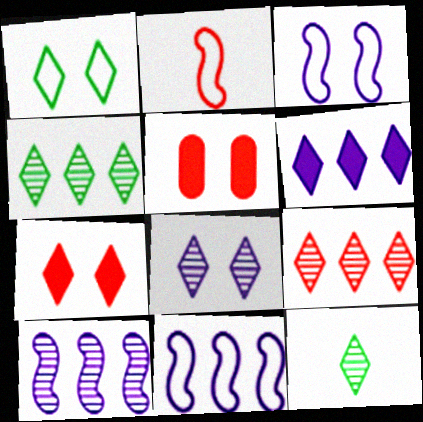[[1, 7, 8], 
[2, 5, 9], 
[5, 11, 12], 
[8, 9, 12]]